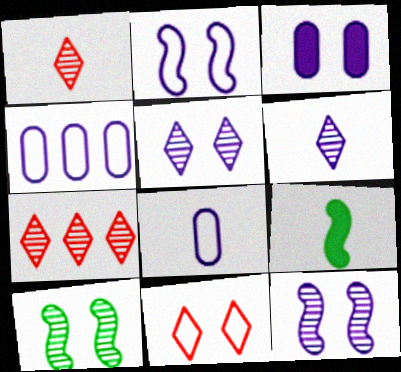[[1, 8, 9], 
[2, 3, 5], 
[3, 10, 11]]